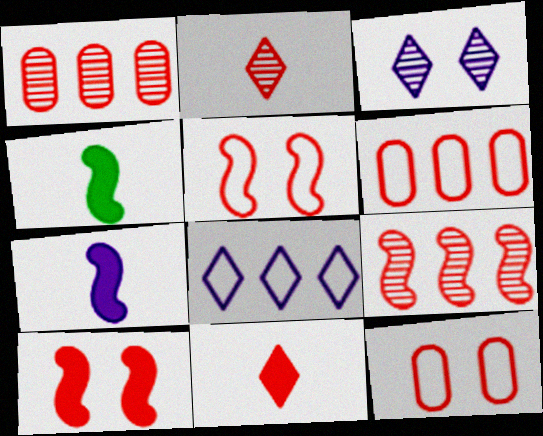[[1, 5, 11], 
[2, 6, 10], 
[3, 4, 6], 
[9, 11, 12]]